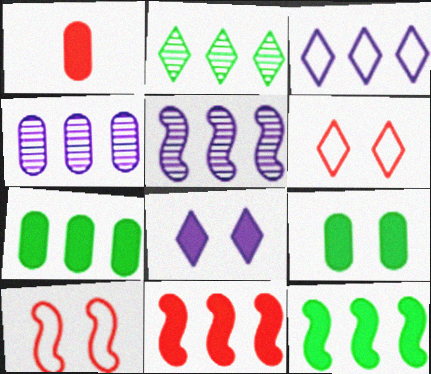[[1, 8, 12]]